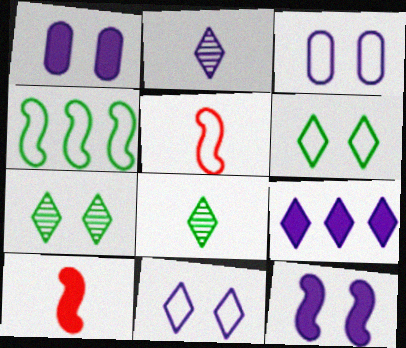[[2, 9, 11]]